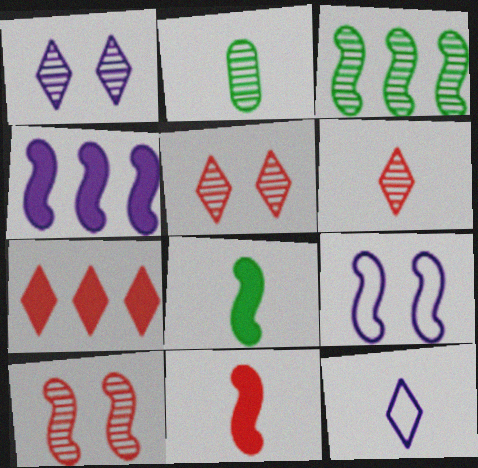[[2, 7, 9], 
[2, 11, 12], 
[3, 9, 11]]